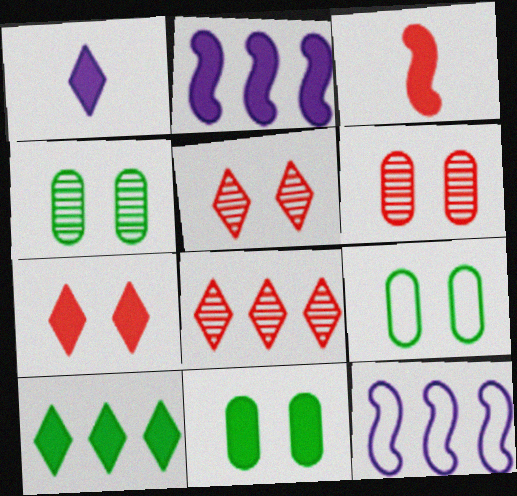[[1, 7, 10], 
[4, 9, 11]]